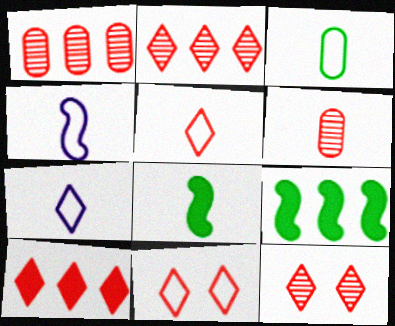[[3, 4, 5], 
[5, 10, 12], 
[6, 7, 8]]